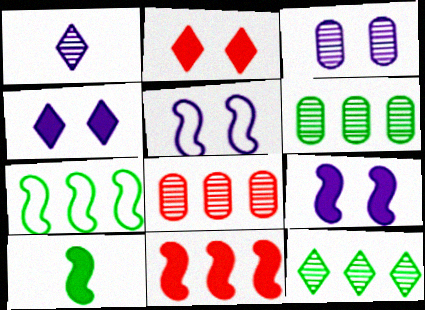[[3, 4, 5], 
[9, 10, 11]]